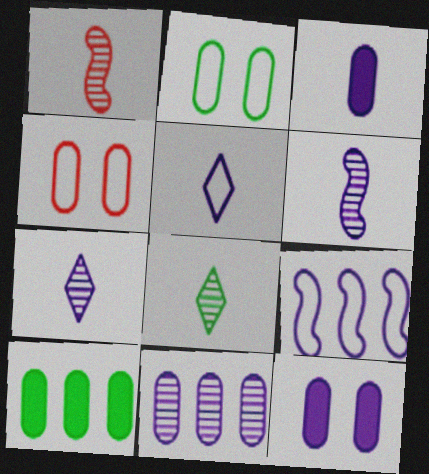[[3, 5, 6], 
[7, 9, 12]]